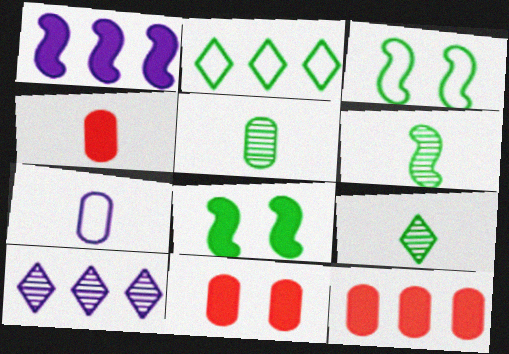[[2, 5, 8], 
[3, 4, 10], 
[4, 5, 7], 
[4, 11, 12], 
[5, 6, 9]]